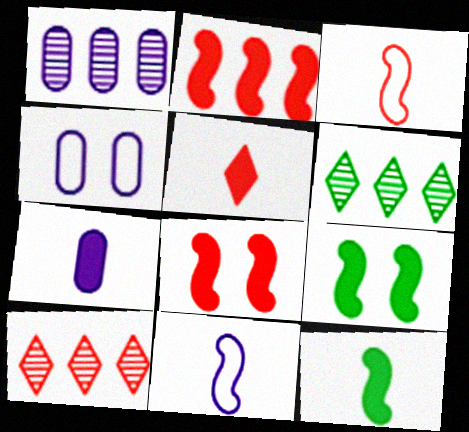[[1, 4, 7], 
[4, 10, 12], 
[5, 7, 12]]